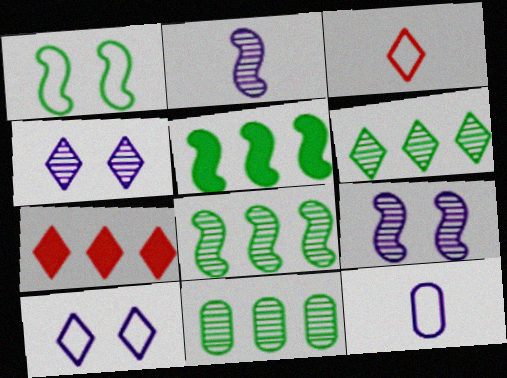[[6, 8, 11]]